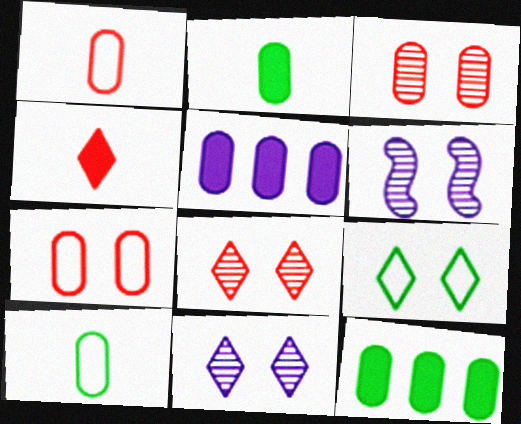[[3, 5, 10]]